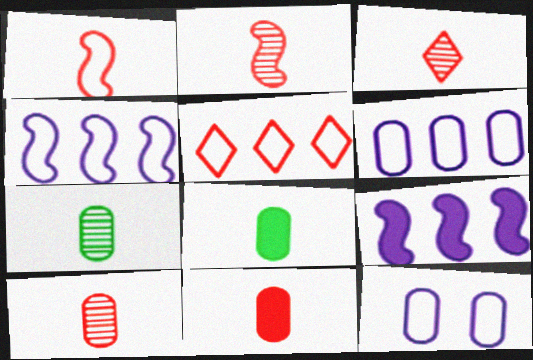[[1, 3, 11], 
[2, 3, 10]]